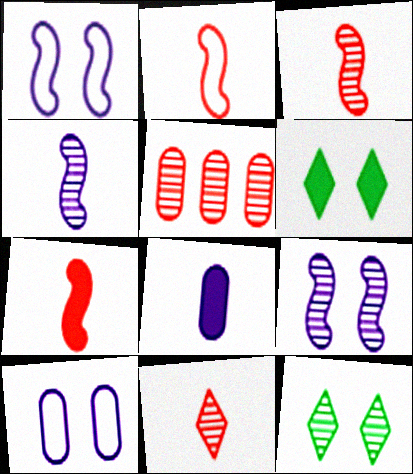[[2, 3, 7], 
[4, 5, 12]]